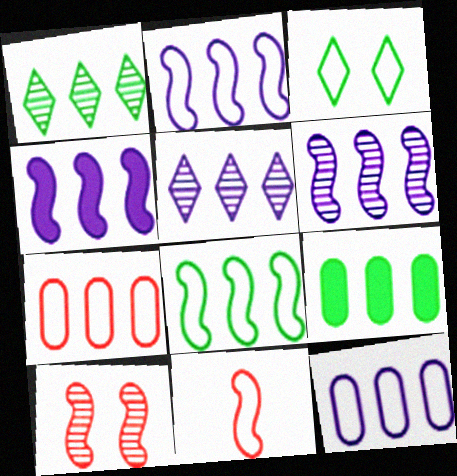[[1, 4, 7], 
[1, 8, 9], 
[2, 4, 6], 
[3, 11, 12], 
[4, 5, 12]]